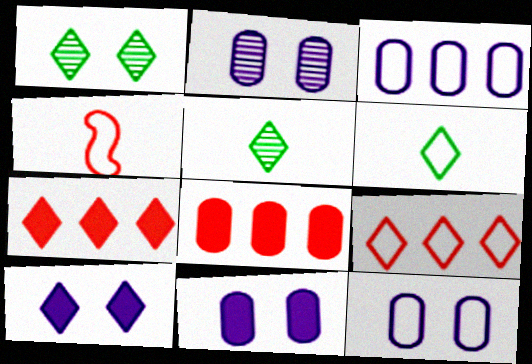[[2, 11, 12], 
[5, 9, 10]]